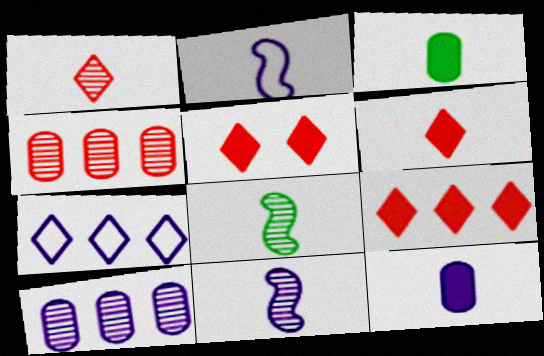[[1, 2, 3], 
[5, 6, 9]]